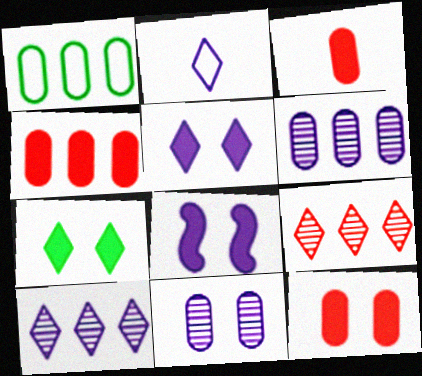[[1, 3, 11], 
[1, 4, 6], 
[2, 5, 10], 
[2, 6, 8], 
[2, 7, 9], 
[3, 4, 12], 
[7, 8, 12]]